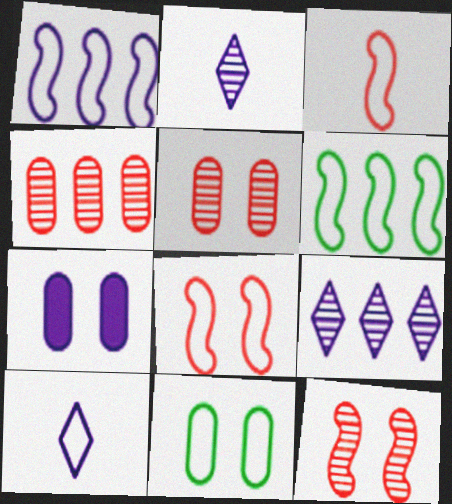[[1, 2, 7], 
[5, 7, 11]]